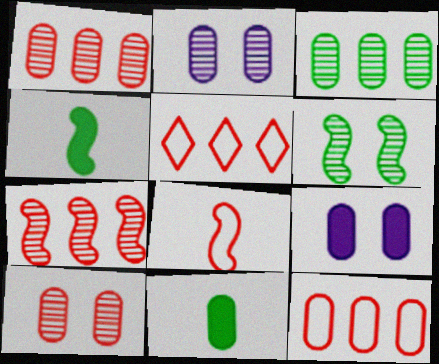[[2, 4, 5], 
[2, 11, 12]]